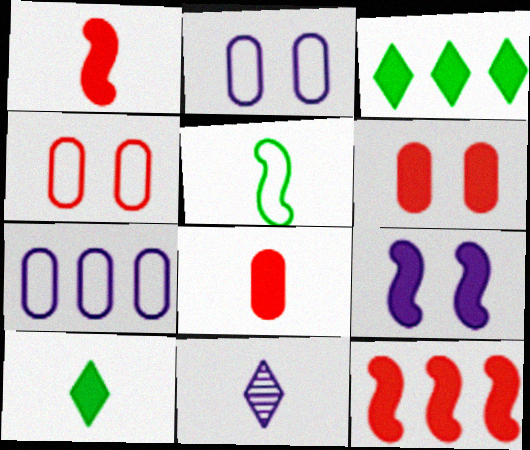[[3, 8, 9], 
[5, 8, 11], 
[7, 9, 11]]